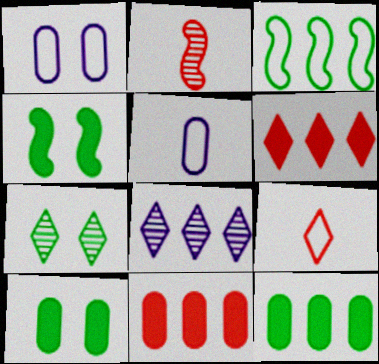[[1, 3, 9], 
[3, 8, 11]]